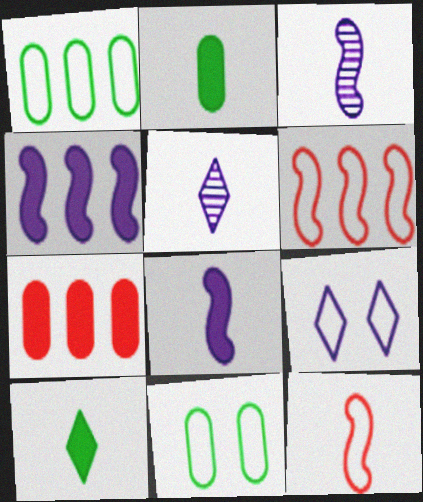[[1, 9, 12], 
[2, 5, 12]]